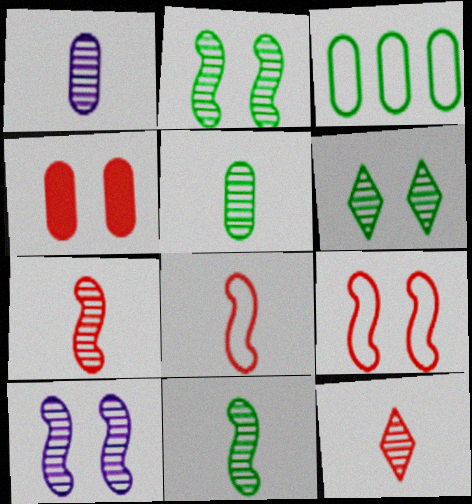[[1, 3, 4], 
[1, 11, 12]]